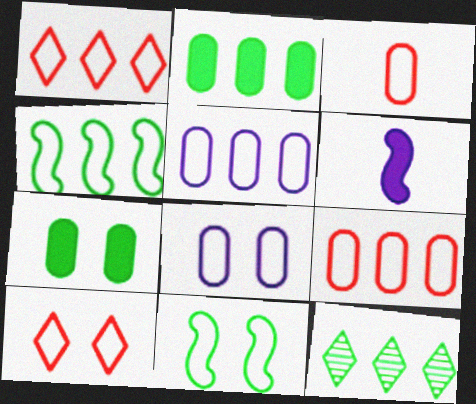[[1, 4, 5], 
[2, 4, 12], 
[8, 10, 11]]